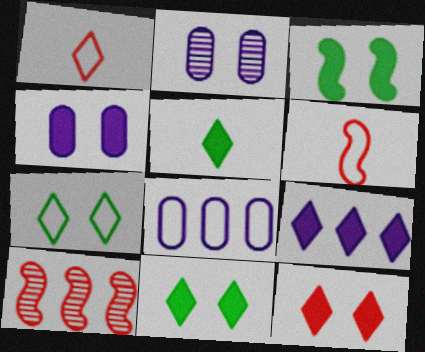[[3, 4, 12], 
[5, 9, 12], 
[6, 7, 8]]